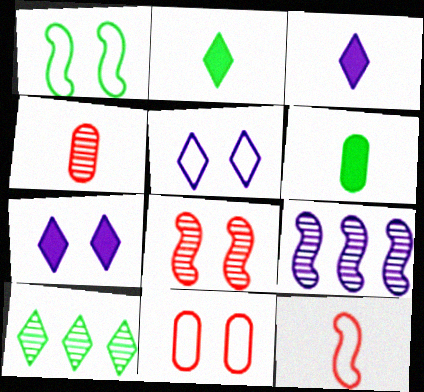[[1, 5, 11], 
[1, 6, 10], 
[2, 9, 11]]